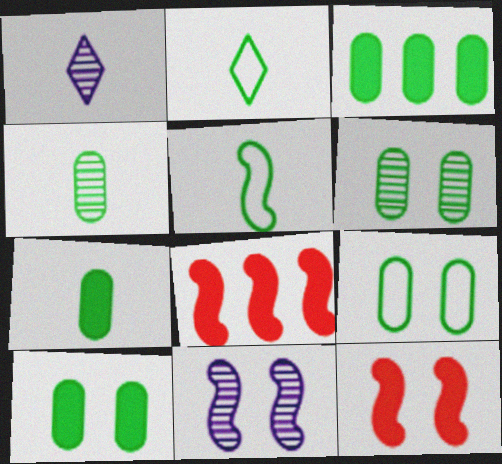[[1, 8, 9], 
[3, 4, 9], 
[3, 7, 10], 
[5, 8, 11], 
[6, 9, 10]]